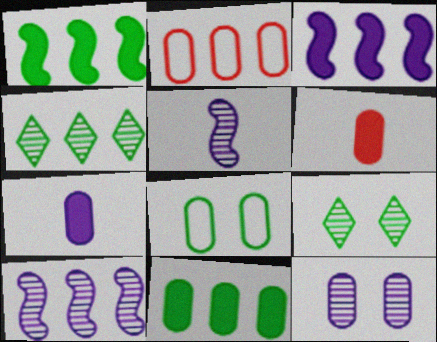[[2, 3, 4]]